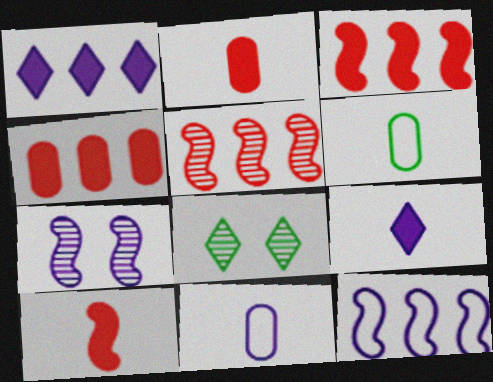[[1, 7, 11], 
[2, 8, 12], 
[3, 8, 11]]